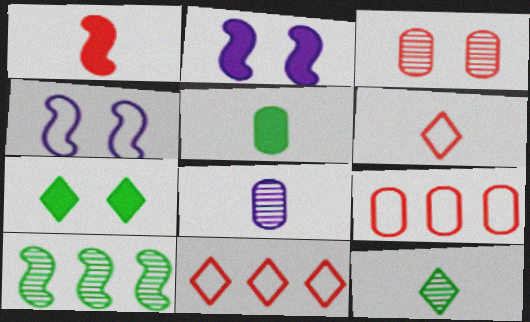[[1, 3, 11], 
[1, 4, 10], 
[2, 9, 12], 
[3, 4, 7]]